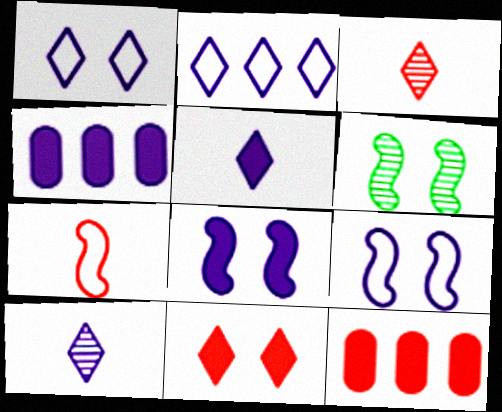[[4, 5, 8], 
[4, 9, 10]]